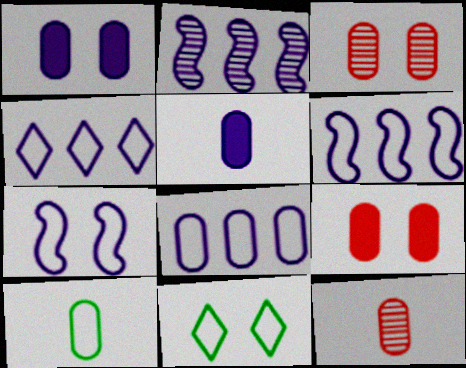[[4, 6, 8], 
[5, 10, 12]]